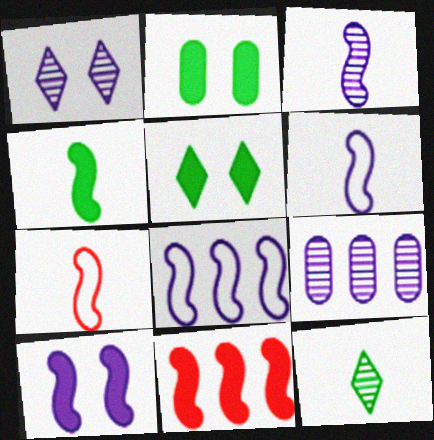[[1, 3, 9], 
[3, 4, 7], 
[3, 8, 10], 
[4, 10, 11], 
[5, 7, 9]]